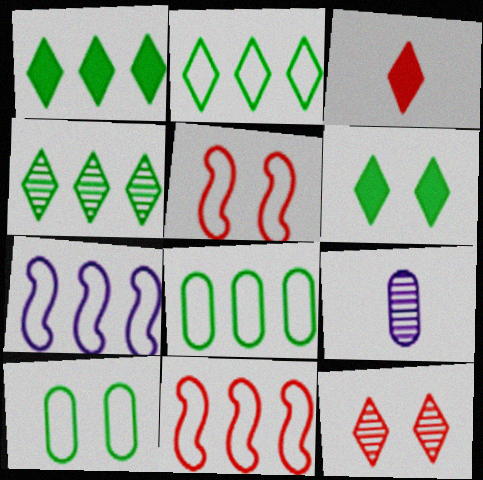[[1, 2, 4], 
[1, 5, 9], 
[6, 9, 11]]